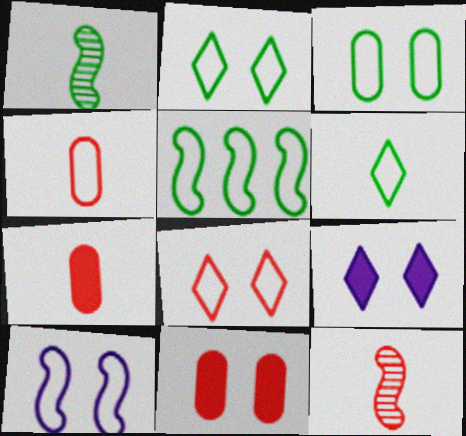[[3, 5, 6], 
[3, 8, 10]]